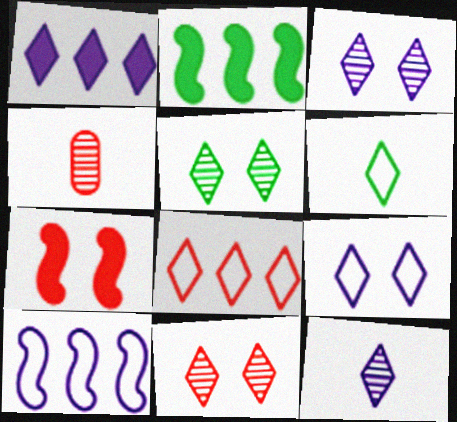[[1, 6, 11], 
[1, 9, 12], 
[2, 4, 9], 
[3, 5, 11], 
[4, 7, 8], 
[6, 8, 9]]